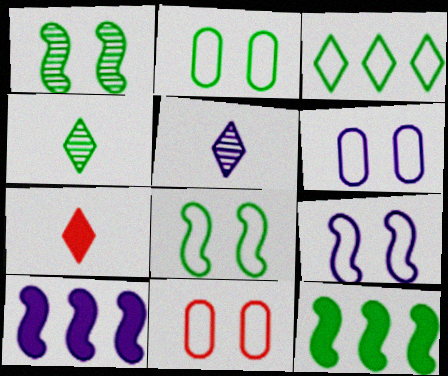[[2, 4, 12], 
[2, 6, 11], 
[4, 10, 11], 
[5, 6, 10], 
[5, 11, 12]]